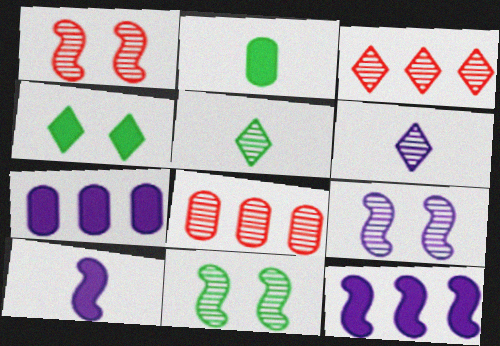[[1, 9, 11], 
[5, 8, 9], 
[6, 8, 11]]